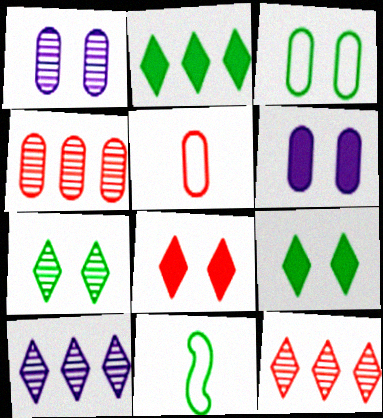[[6, 11, 12]]